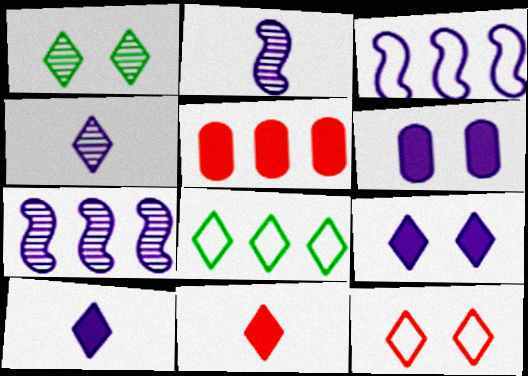[[1, 9, 12], 
[3, 4, 6], 
[5, 7, 8]]